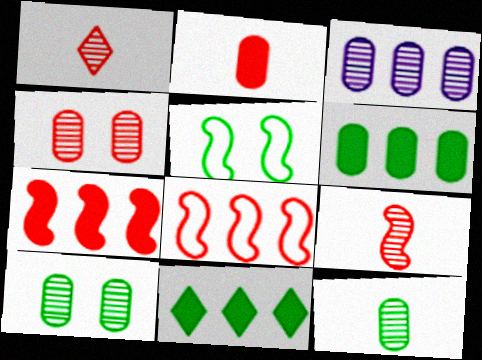[[3, 4, 12], 
[3, 8, 11], 
[5, 11, 12]]